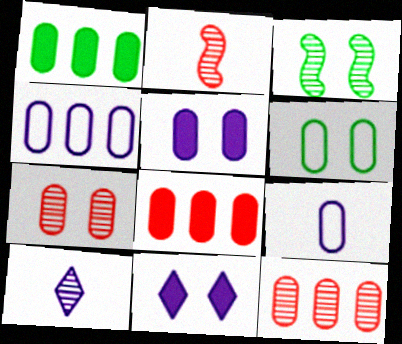[[1, 4, 12], 
[1, 7, 9], 
[3, 10, 12], 
[5, 6, 7]]